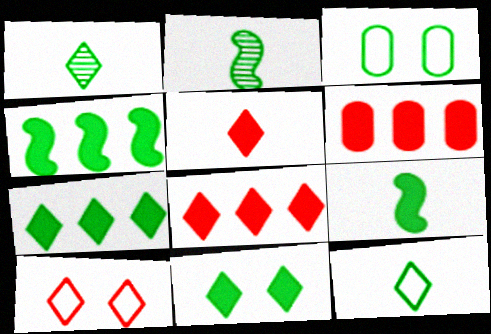[[1, 3, 4], 
[2, 3, 7]]